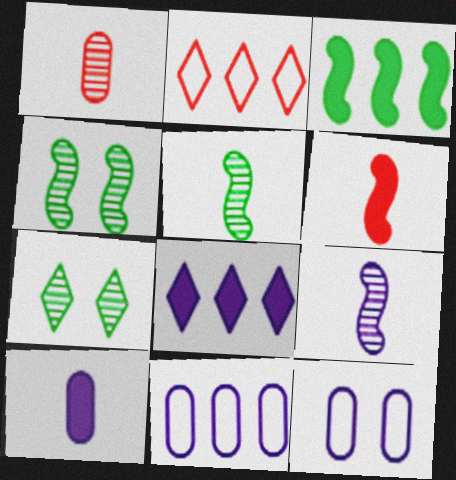[[2, 4, 10], 
[6, 7, 11], 
[8, 9, 12]]